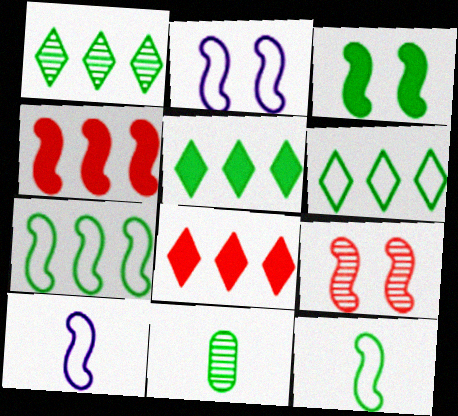[[1, 5, 6], 
[2, 3, 9], 
[2, 8, 11], 
[3, 6, 11]]